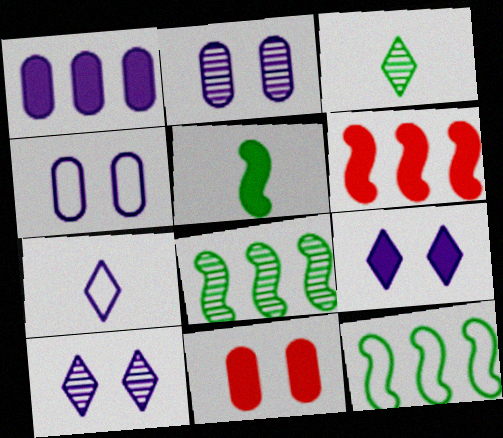[[3, 4, 6], 
[7, 8, 11]]